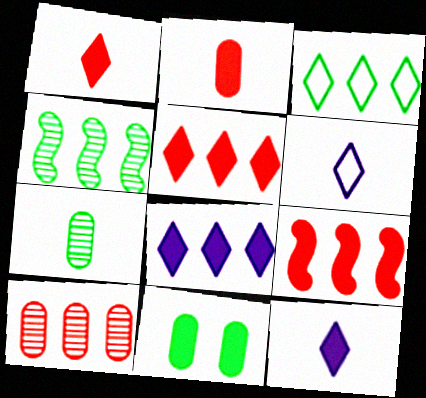[[9, 11, 12]]